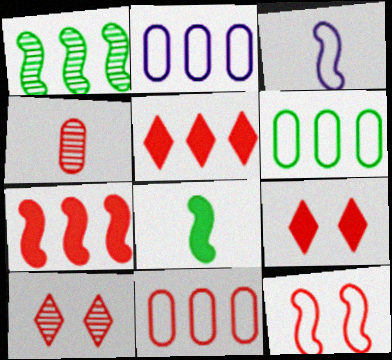[[1, 2, 5], 
[2, 6, 11], 
[2, 8, 10], 
[4, 5, 12]]